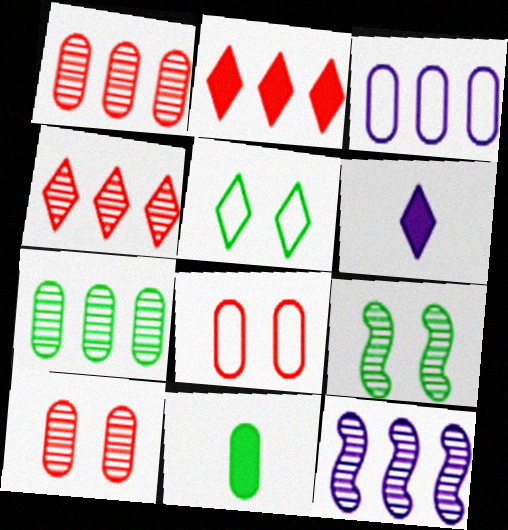[[3, 10, 11], 
[4, 5, 6], 
[4, 7, 12]]